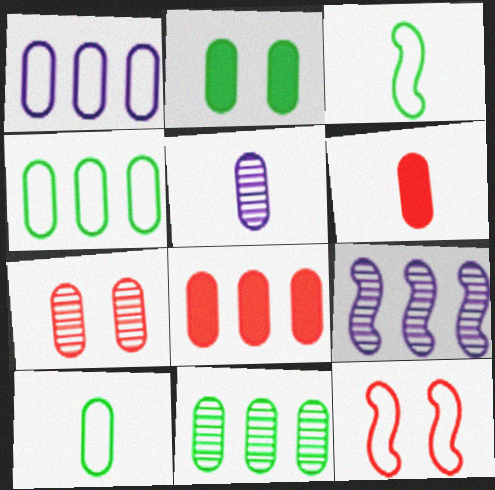[[1, 8, 11], 
[2, 10, 11], 
[5, 6, 10], 
[5, 7, 11]]